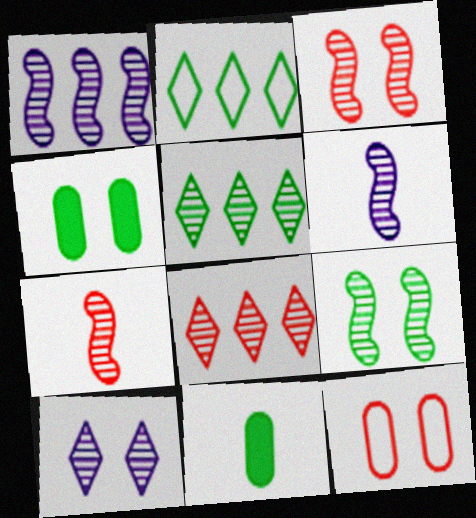[[1, 7, 9], 
[2, 9, 11]]